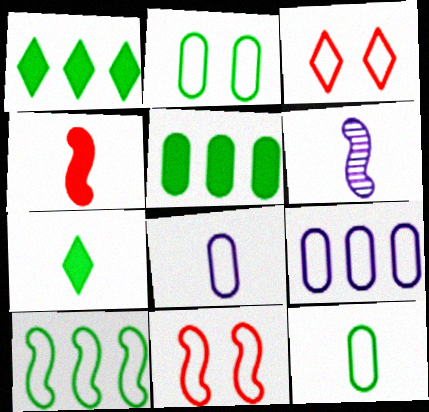[[3, 5, 6], 
[3, 8, 10]]